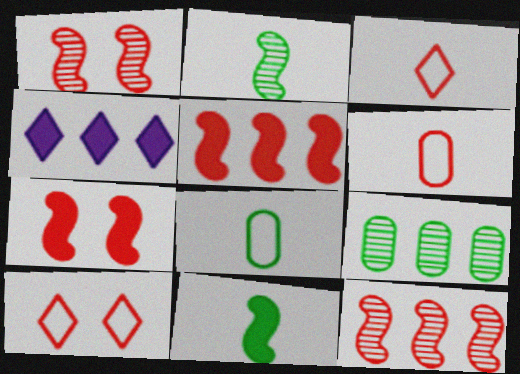[[1, 4, 8]]